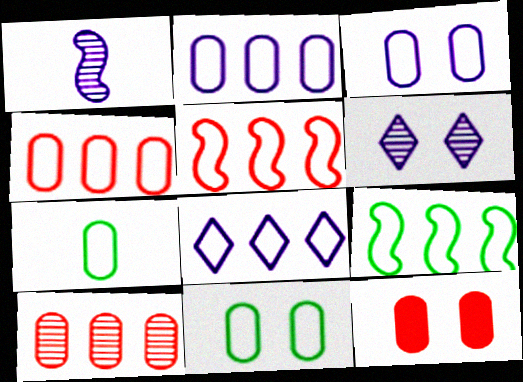[[3, 4, 7], 
[4, 8, 9]]